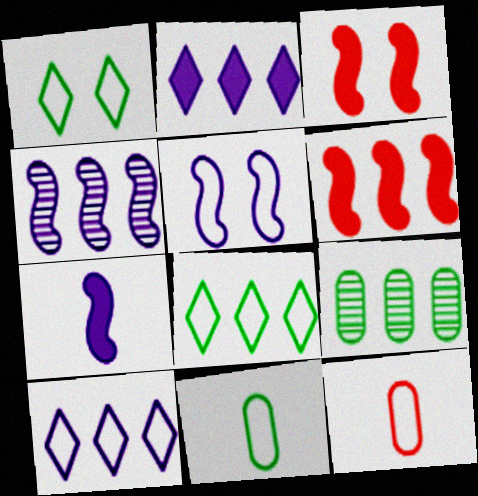[[4, 5, 7], 
[5, 8, 12], 
[6, 9, 10]]